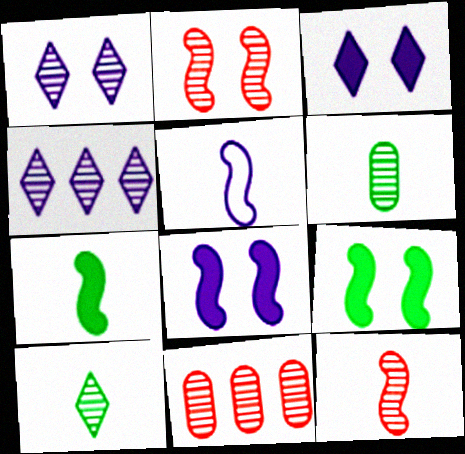[[2, 4, 6], 
[5, 7, 12]]